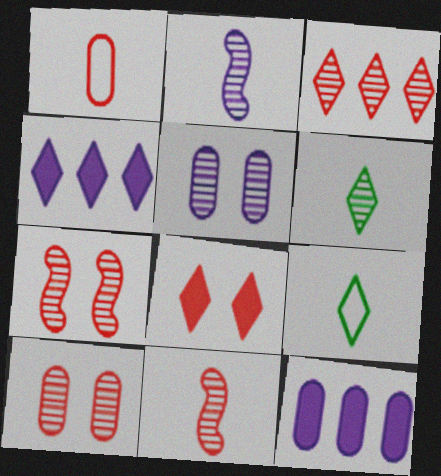[[3, 10, 11], 
[7, 9, 12]]